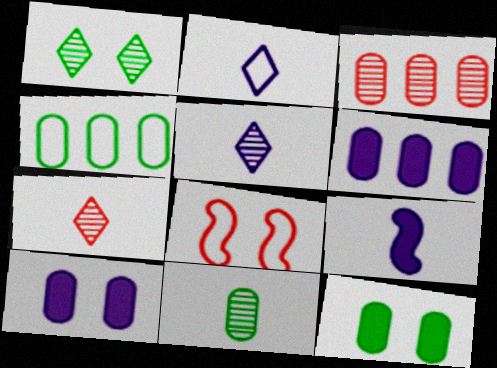[[1, 8, 10], 
[2, 4, 8], 
[3, 4, 6], 
[4, 11, 12]]